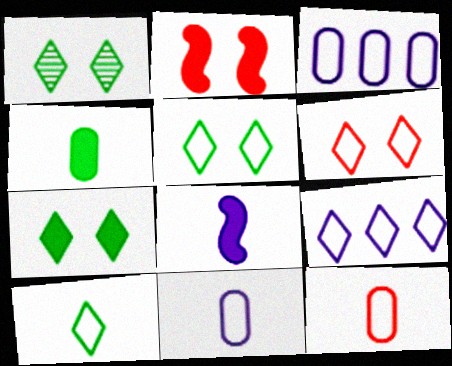[[1, 5, 7], 
[6, 9, 10]]